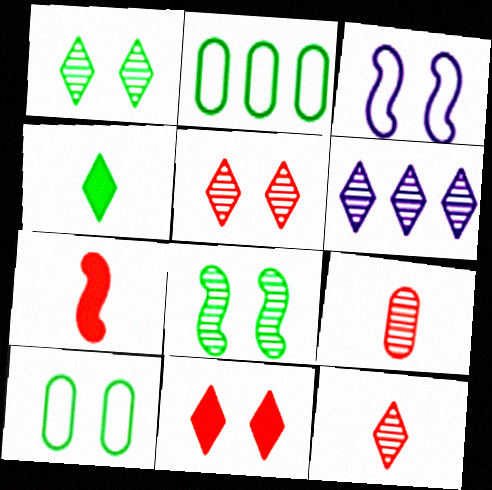[[1, 6, 12], 
[2, 4, 8], 
[6, 7, 10], 
[6, 8, 9]]